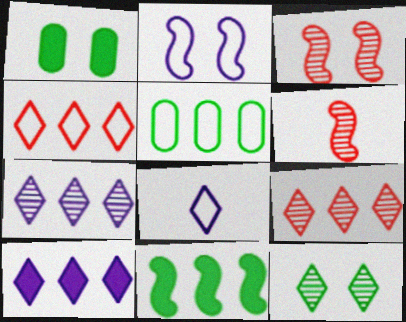[[2, 6, 11]]